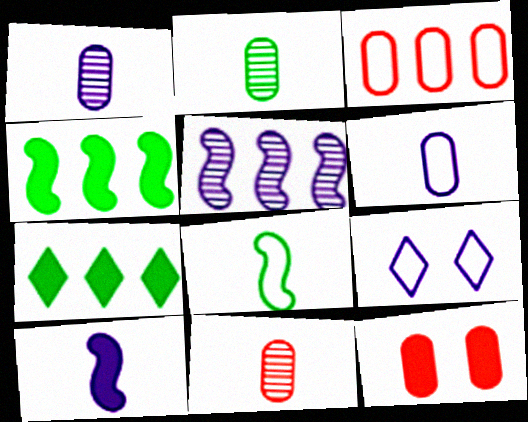[[1, 2, 11], 
[3, 5, 7], 
[3, 8, 9], 
[3, 11, 12], 
[4, 9, 11], 
[7, 10, 12]]